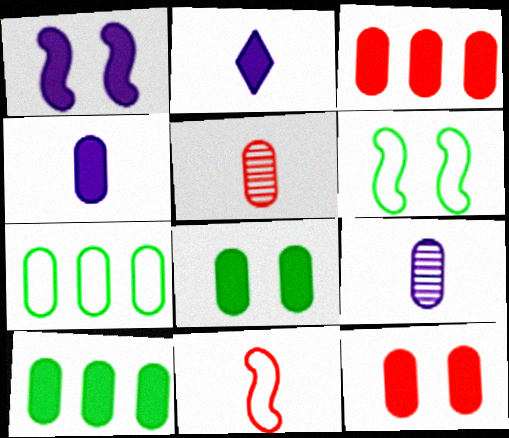[[3, 4, 8], 
[4, 10, 12], 
[7, 9, 12]]